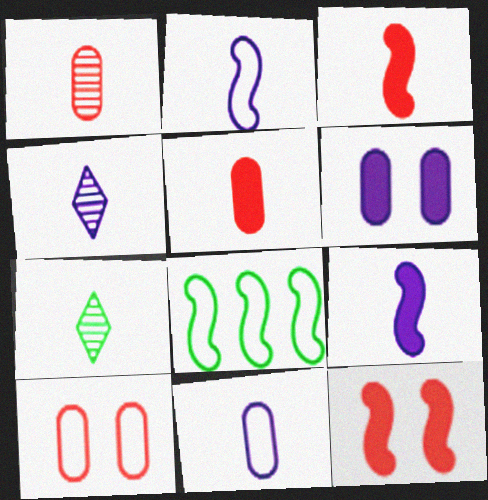[[2, 5, 7], 
[3, 7, 11], 
[4, 9, 11]]